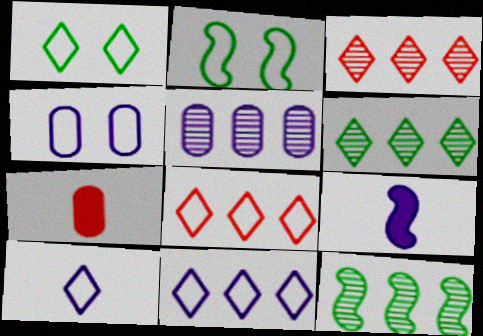[[1, 8, 10], 
[3, 5, 12]]